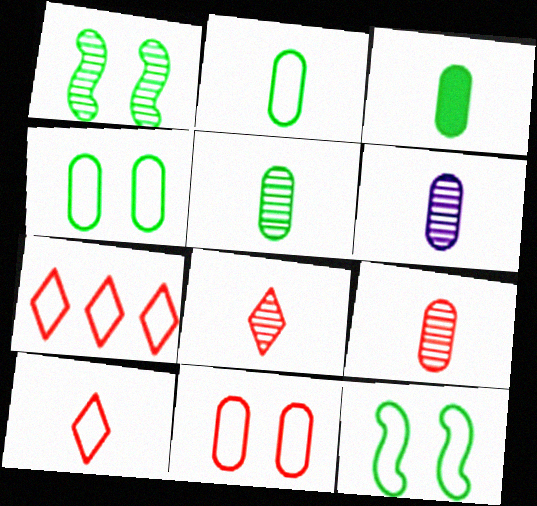[[2, 3, 5], 
[5, 6, 9]]